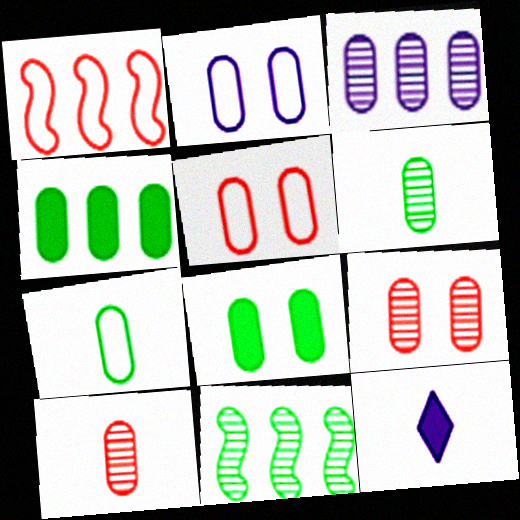[[2, 4, 10], 
[2, 8, 9], 
[3, 6, 9], 
[5, 11, 12]]